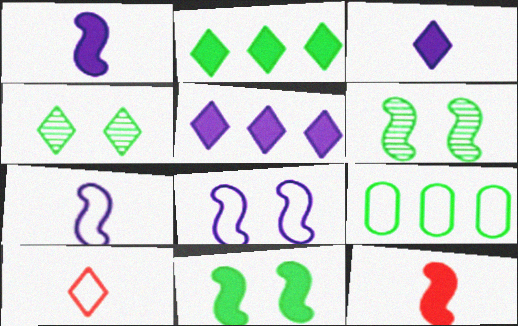[[4, 5, 10], 
[8, 9, 10]]